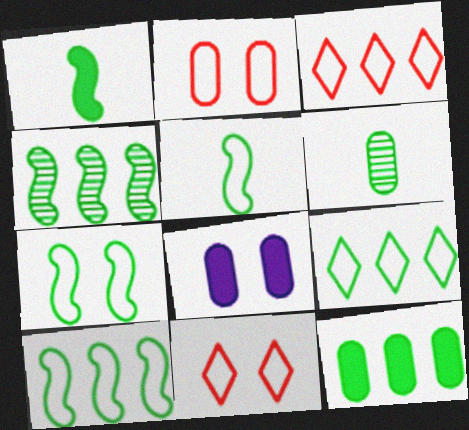[[1, 4, 7], 
[4, 9, 12], 
[5, 7, 10]]